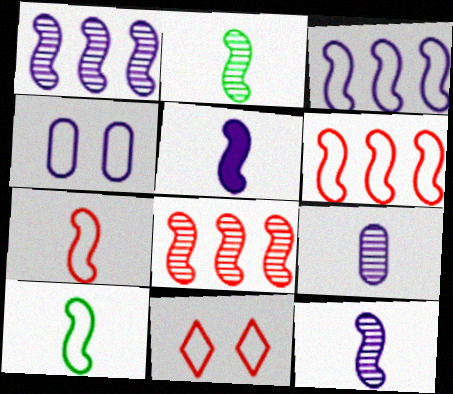[[2, 5, 7]]